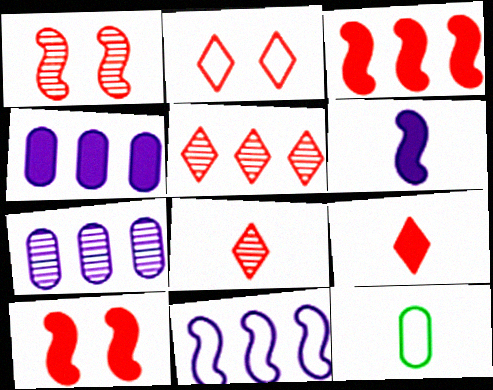[[2, 5, 9], 
[2, 11, 12], 
[6, 8, 12]]